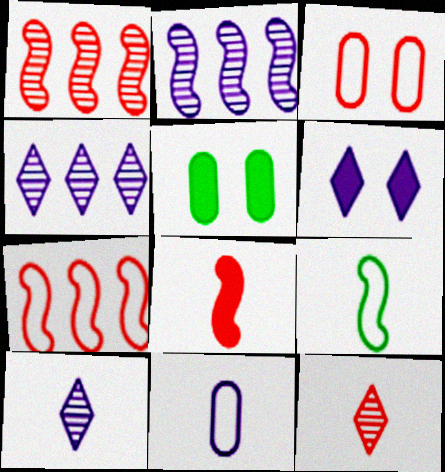[[2, 6, 11], 
[5, 7, 10]]